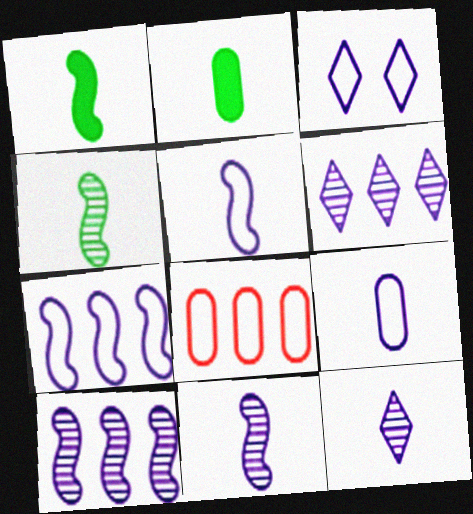[[3, 7, 9]]